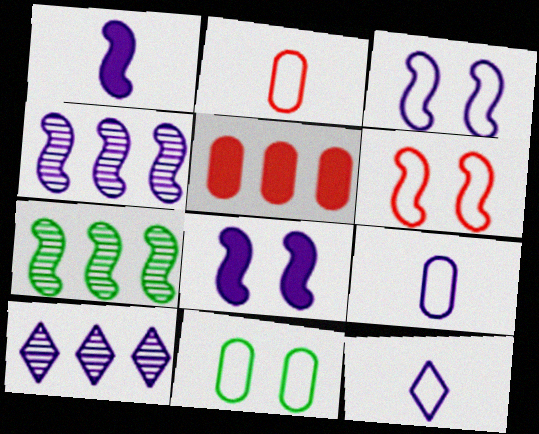[[1, 3, 4], 
[1, 6, 7], 
[8, 9, 10]]